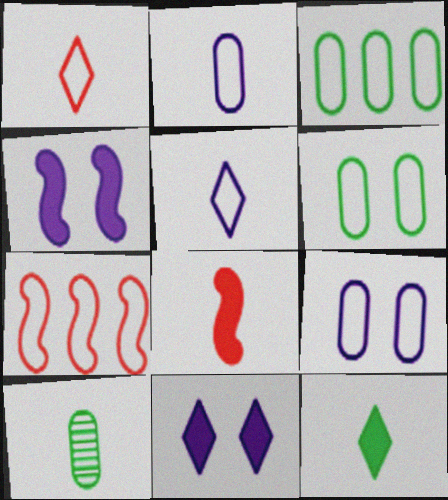[[5, 6, 7], 
[5, 8, 10], 
[7, 10, 11]]